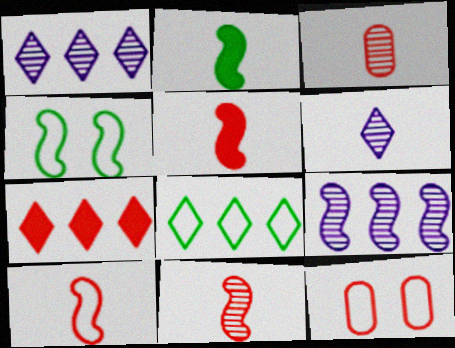[[1, 2, 12], 
[1, 7, 8], 
[4, 5, 9], 
[5, 10, 11], 
[7, 11, 12]]